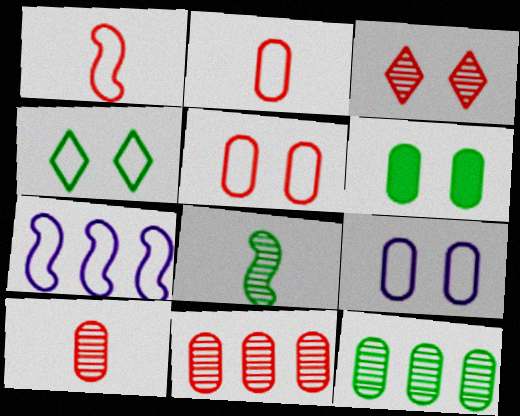[[2, 4, 7]]